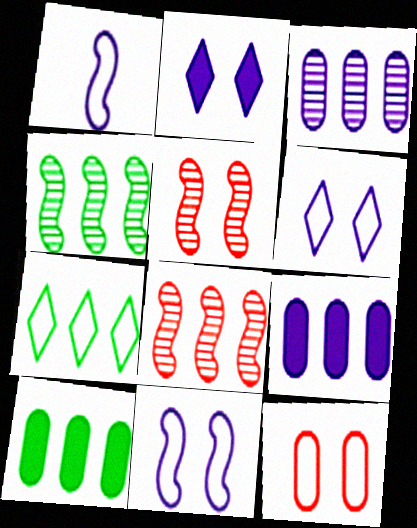[[1, 2, 3], 
[1, 7, 12], 
[4, 7, 10], 
[7, 8, 9]]